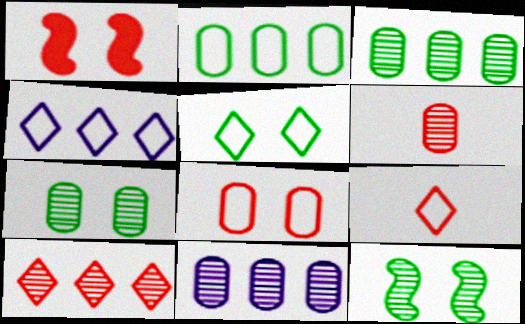[[4, 5, 9], 
[6, 7, 11]]